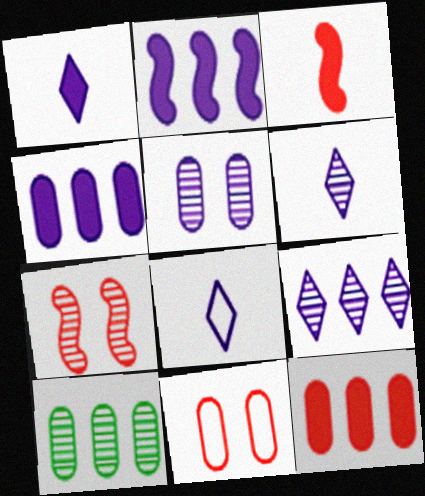[[1, 6, 8], 
[2, 5, 8], 
[6, 7, 10]]